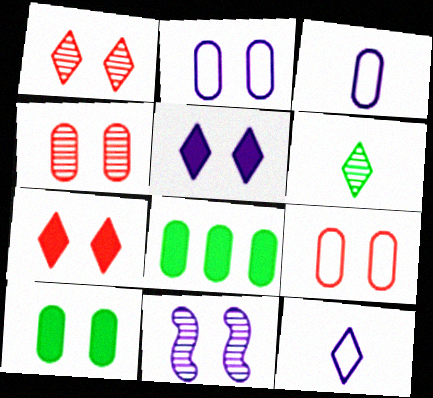[[2, 4, 10], 
[2, 5, 11], 
[3, 4, 8]]